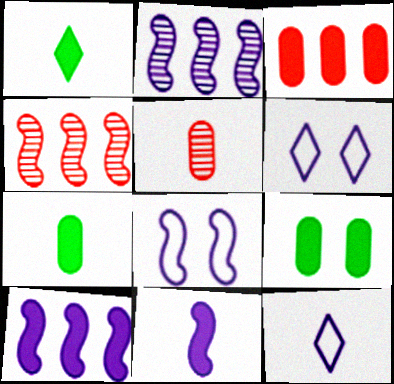[[2, 8, 11], 
[4, 6, 7], 
[4, 9, 12]]